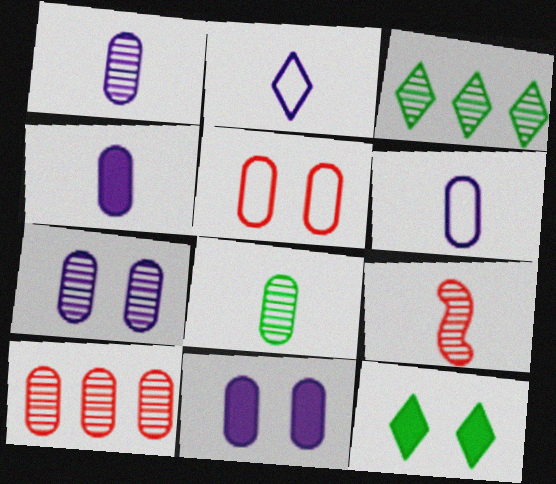[[1, 4, 6], 
[3, 7, 9], 
[7, 8, 10]]